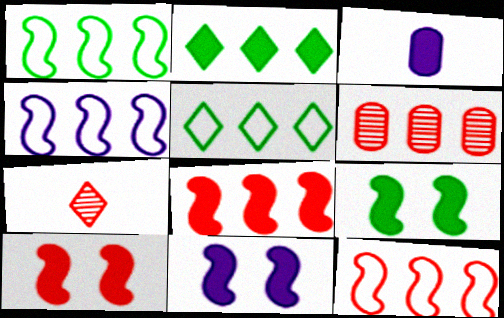[[1, 4, 12], 
[2, 3, 10], 
[2, 4, 6], 
[9, 10, 11]]